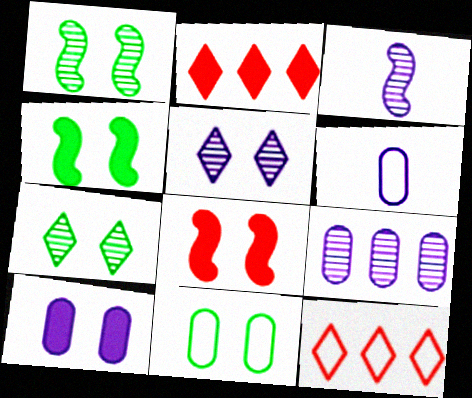[[1, 2, 6], 
[2, 3, 11], 
[3, 5, 9], 
[4, 7, 11], 
[5, 8, 11], 
[6, 9, 10]]